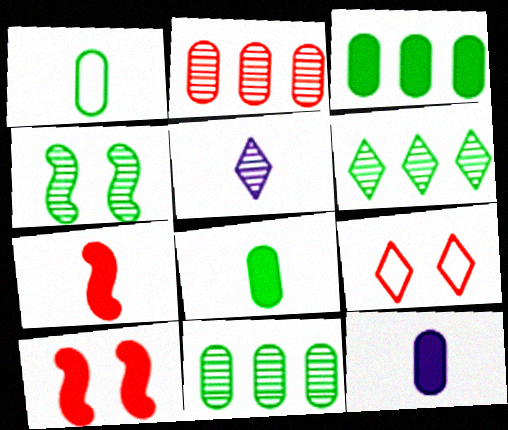[[1, 5, 7], 
[2, 4, 5], 
[2, 7, 9]]